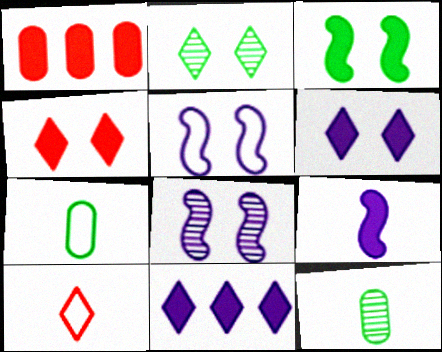[[2, 10, 11], 
[9, 10, 12]]